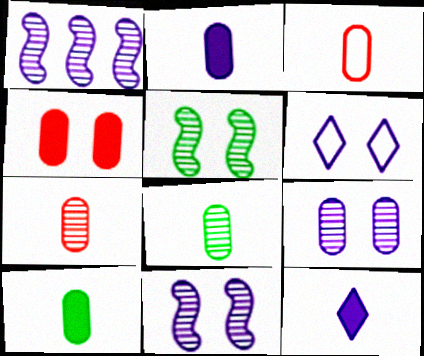[[1, 2, 6], 
[2, 3, 8], 
[4, 5, 6]]